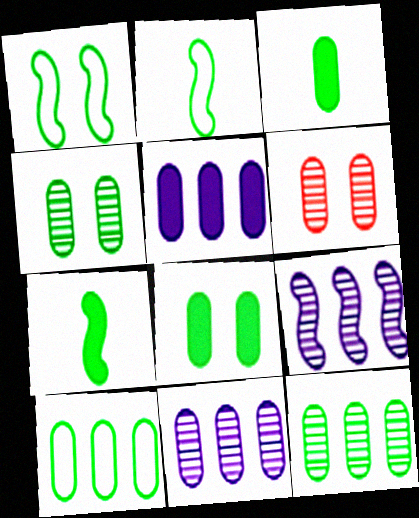[[3, 4, 10]]